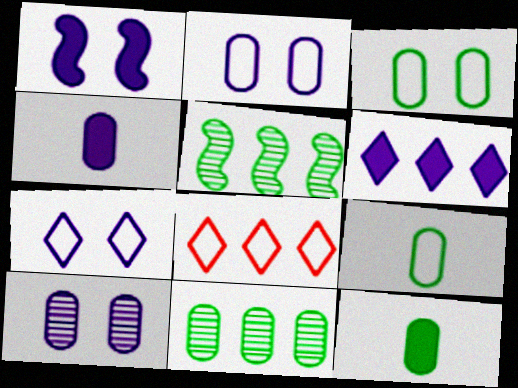[[1, 4, 6], 
[1, 7, 10], 
[3, 11, 12]]